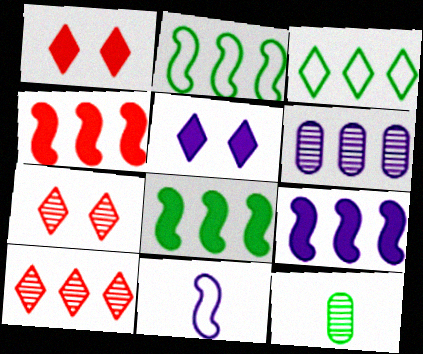[[3, 4, 6], 
[4, 8, 9], 
[5, 6, 11]]